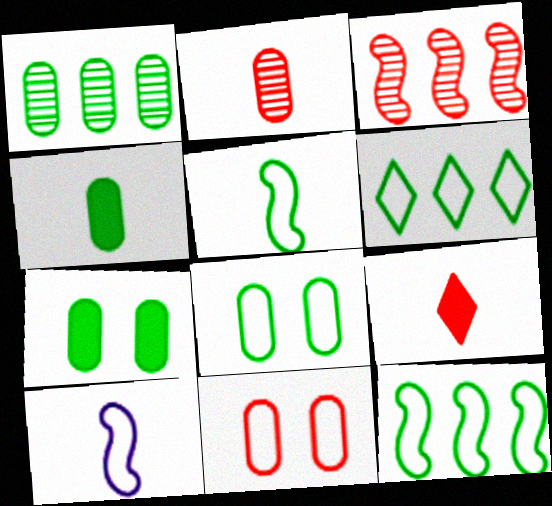[[1, 4, 8], 
[3, 9, 11], 
[5, 6, 8], 
[6, 10, 11]]